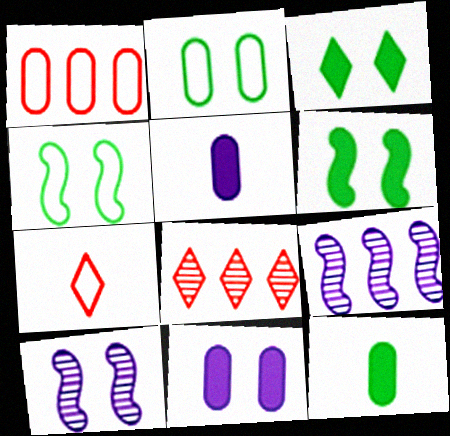[[4, 5, 8]]